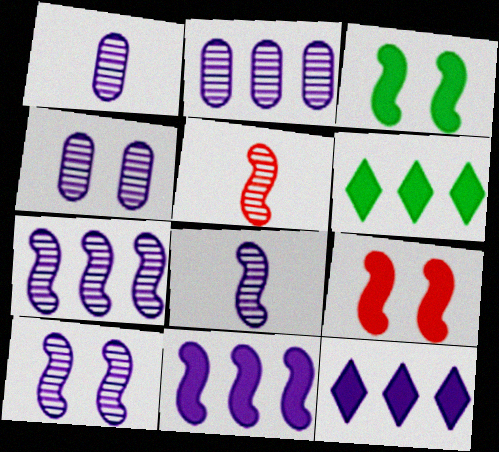[[1, 2, 4], 
[7, 8, 10]]